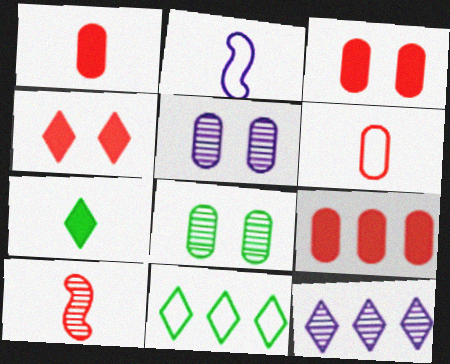[[1, 3, 9], 
[8, 10, 12]]